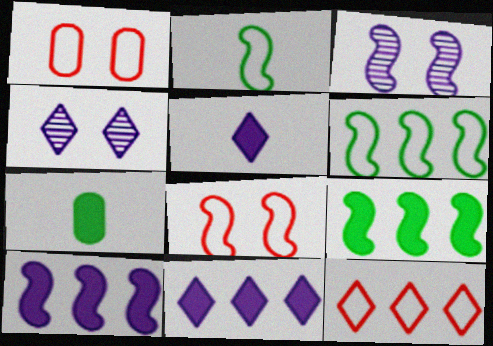[[3, 7, 12]]